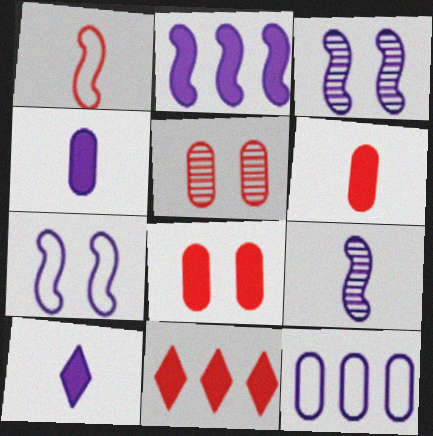[[1, 5, 11], 
[2, 7, 9], 
[3, 10, 12]]